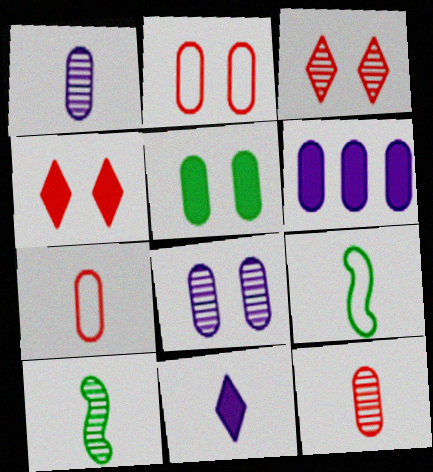[[2, 5, 8], 
[3, 6, 9], 
[7, 10, 11], 
[9, 11, 12]]